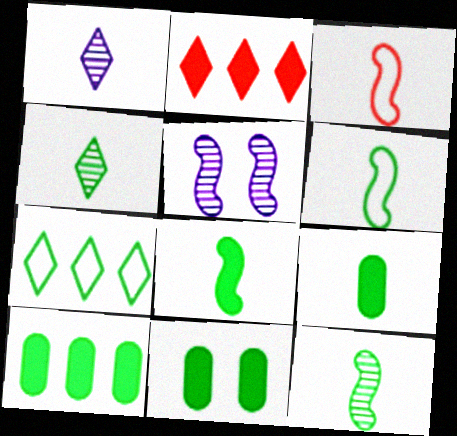[[1, 3, 9], 
[4, 6, 9], 
[6, 8, 12], 
[7, 11, 12], 
[9, 10, 11]]